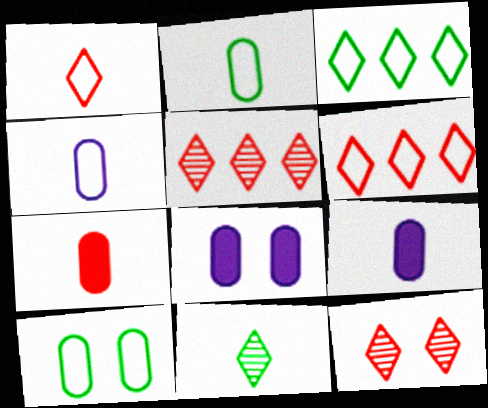[]